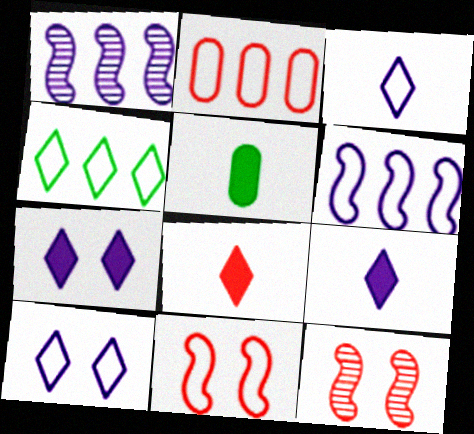[[2, 4, 6], 
[2, 8, 12]]